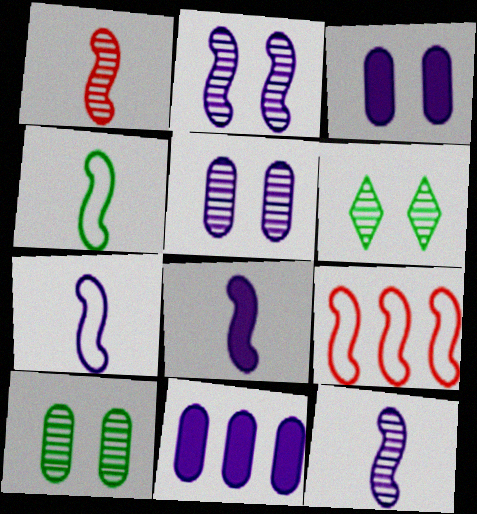[[1, 4, 8], 
[7, 8, 12]]